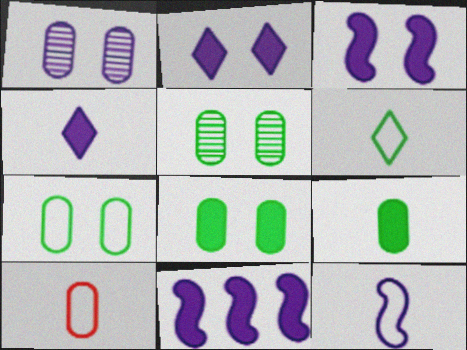[[5, 7, 8], 
[6, 10, 12]]